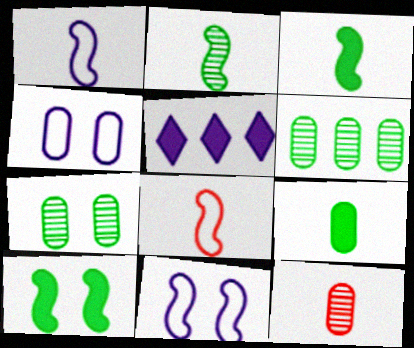[[5, 7, 8]]